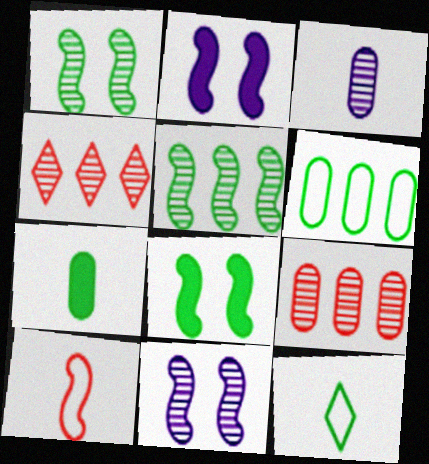[[1, 3, 4], 
[2, 5, 10], 
[2, 9, 12]]